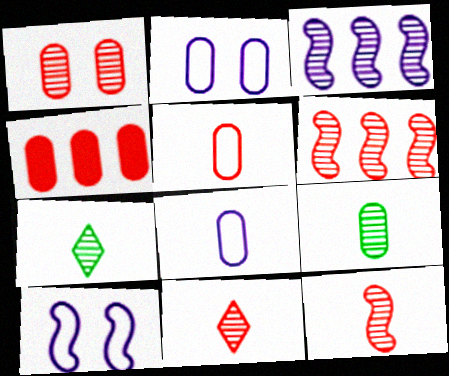[[1, 3, 7], 
[1, 4, 5], 
[1, 6, 11], 
[2, 4, 9], 
[4, 7, 10]]